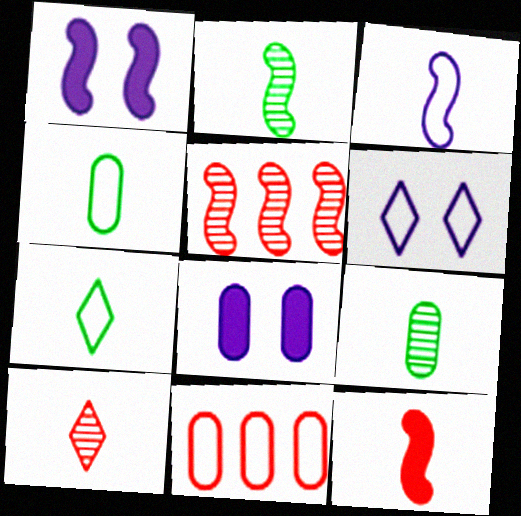[[2, 3, 12], 
[5, 7, 8], 
[8, 9, 11]]